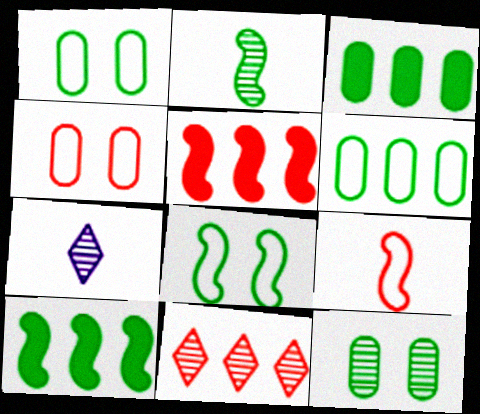[[1, 5, 7], 
[2, 8, 10], 
[4, 7, 10]]